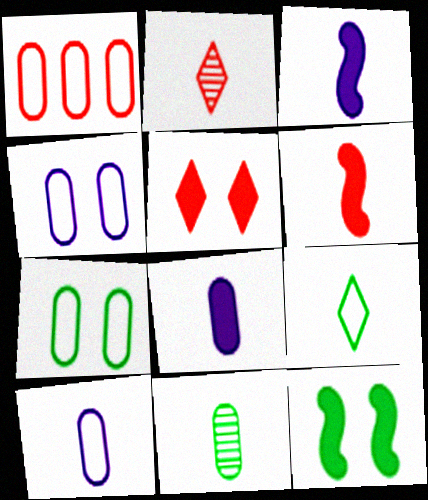[[1, 7, 10]]